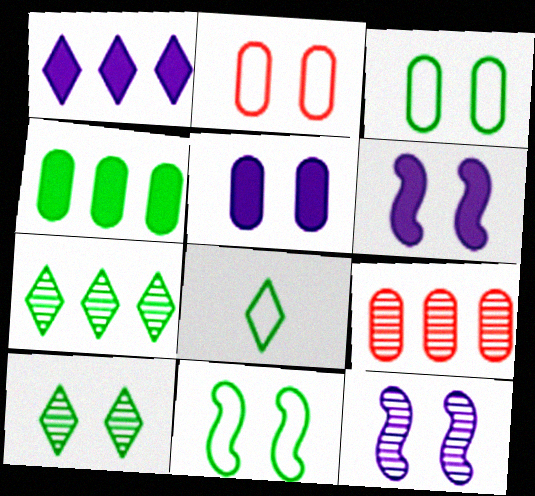[[2, 6, 10], 
[6, 8, 9]]